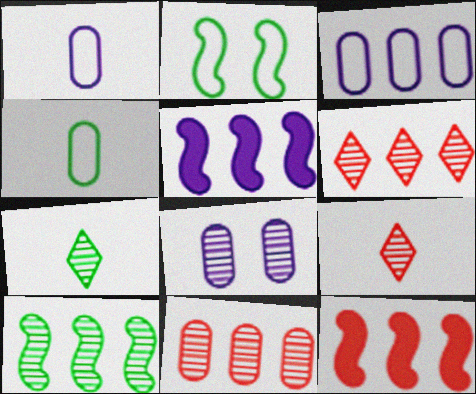[[8, 9, 10]]